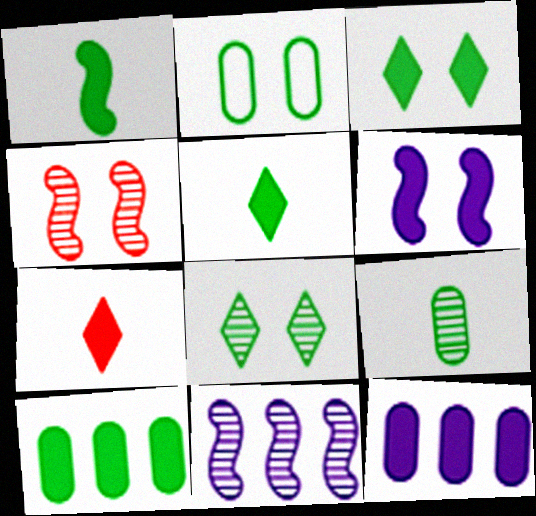[[1, 3, 10], 
[2, 7, 11], 
[2, 9, 10], 
[6, 7, 10]]